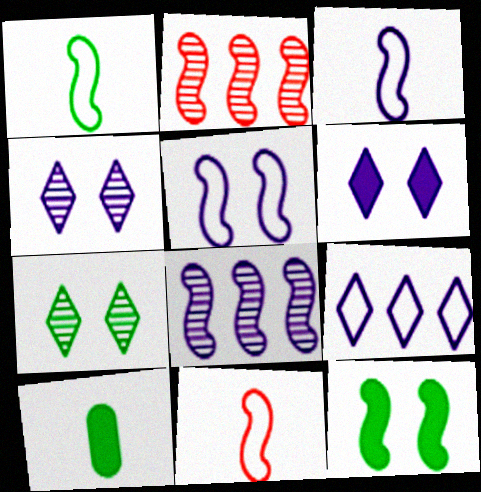[[1, 3, 11], 
[2, 3, 12], 
[8, 11, 12]]